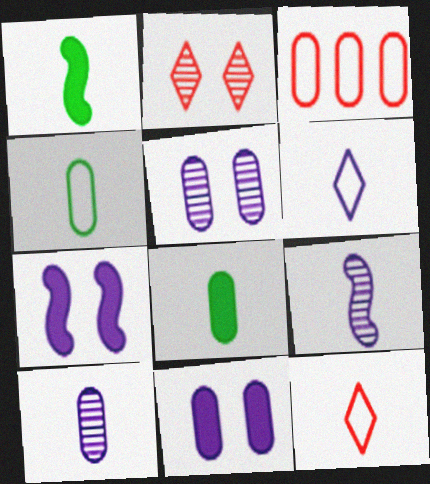[[1, 10, 12], 
[3, 5, 8], 
[8, 9, 12]]